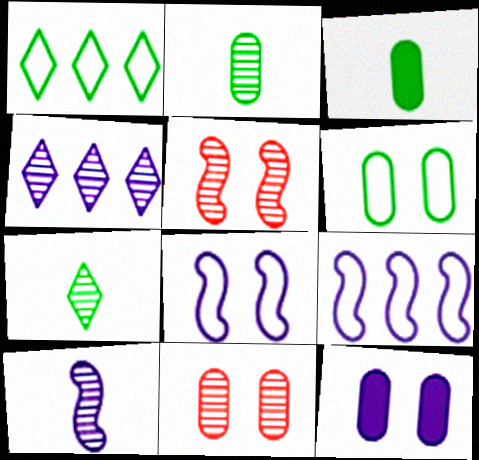[[2, 4, 5], 
[6, 11, 12]]